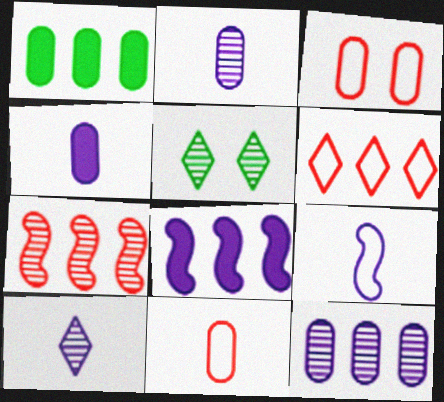[[1, 2, 3], 
[2, 5, 7], 
[4, 9, 10], 
[5, 8, 11]]